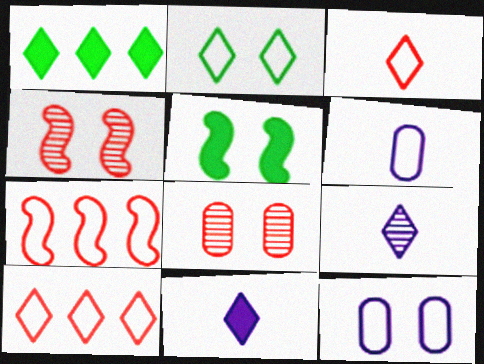[[1, 4, 6], 
[2, 6, 7]]